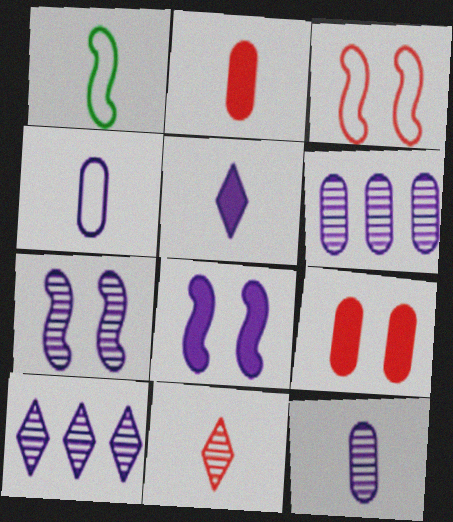[[1, 9, 10], 
[4, 8, 10], 
[7, 10, 12]]